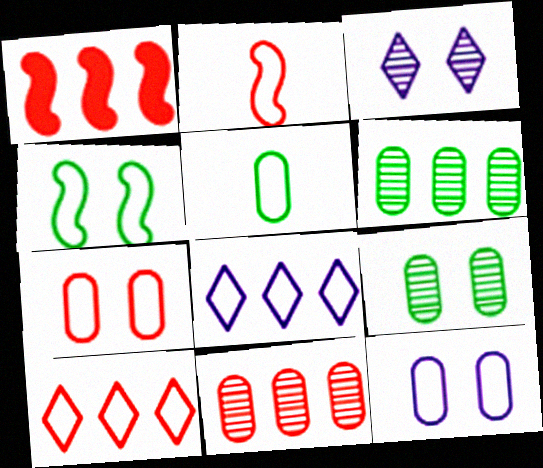[[1, 3, 5], 
[1, 6, 8], 
[1, 10, 11], 
[2, 7, 10]]